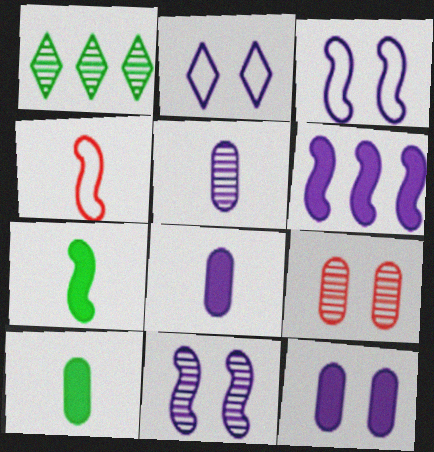[[1, 4, 12], 
[2, 5, 6], 
[2, 11, 12]]